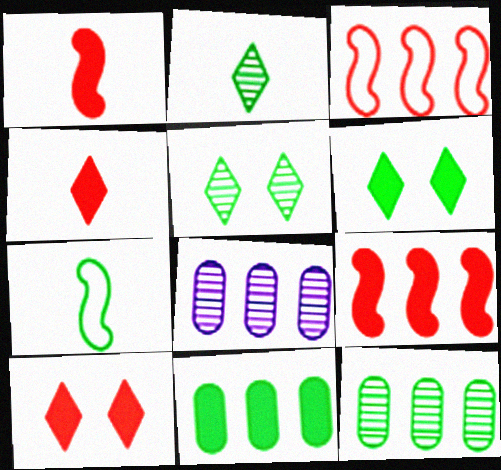[[5, 7, 11], 
[6, 7, 12], 
[7, 8, 10]]